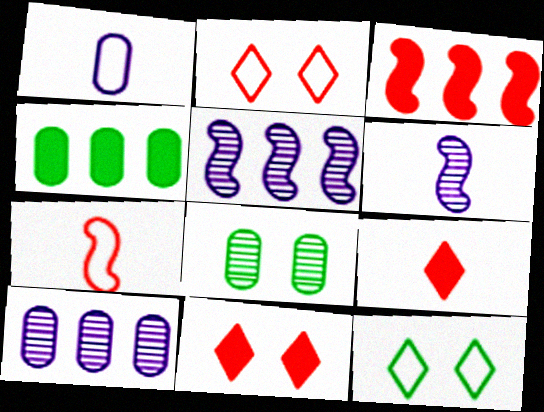[[2, 4, 6]]